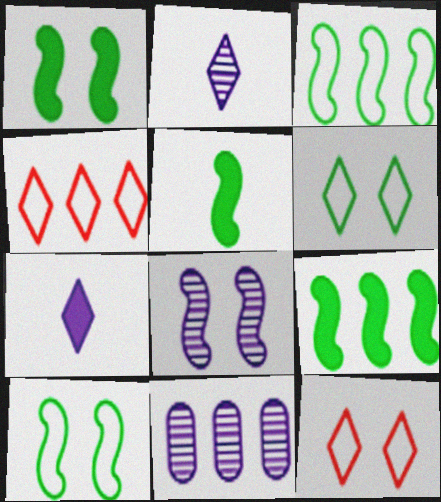[[1, 5, 9], 
[2, 8, 11], 
[4, 9, 11], 
[5, 11, 12]]